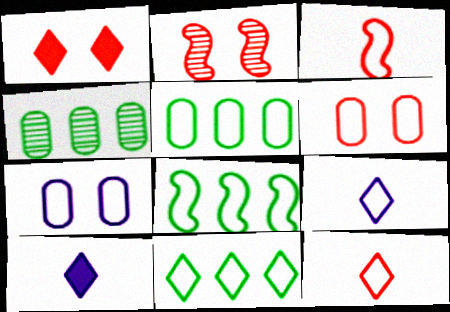[[1, 2, 6], 
[2, 5, 10], 
[3, 7, 11], 
[5, 8, 11], 
[6, 8, 9], 
[7, 8, 12]]